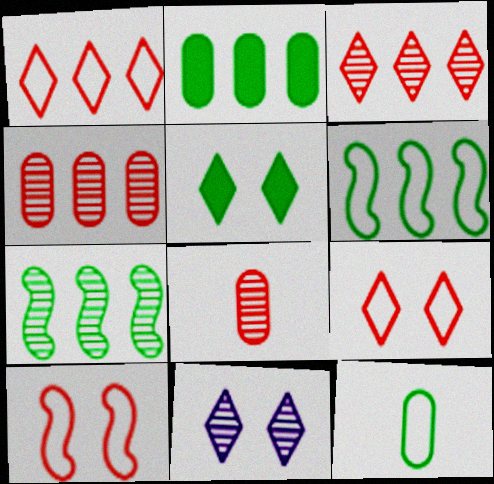[[5, 7, 12], 
[5, 9, 11], 
[7, 8, 11]]